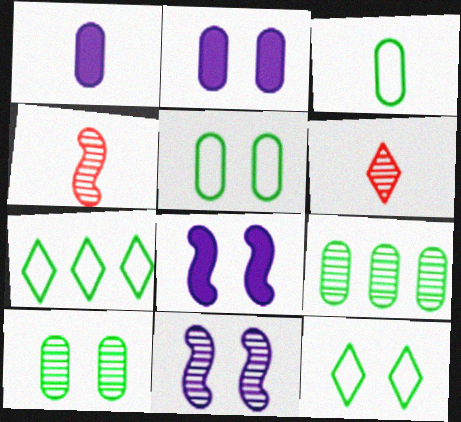[[2, 4, 7], 
[6, 9, 11]]